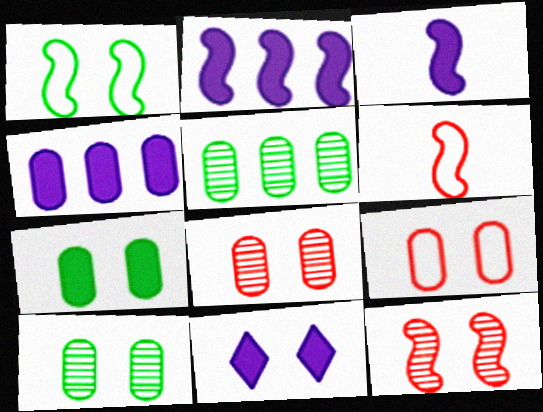[[1, 8, 11], 
[3, 4, 11], 
[5, 6, 11]]